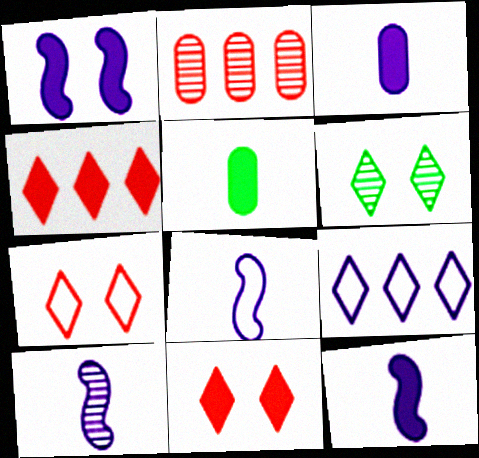[[1, 4, 5], 
[2, 6, 10], 
[8, 10, 12]]